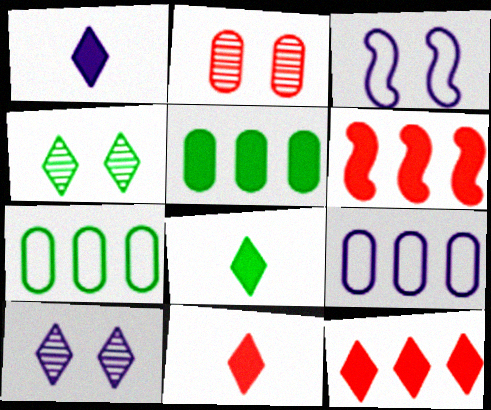[[1, 8, 11]]